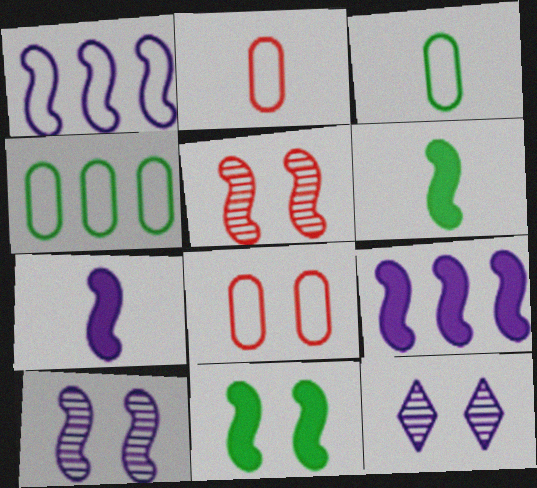[[1, 5, 6], 
[1, 7, 10], 
[8, 11, 12]]